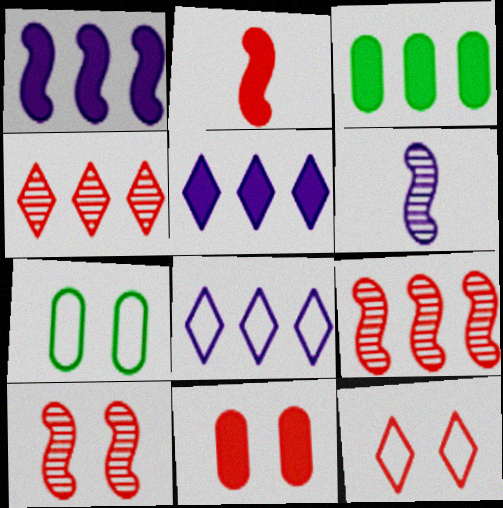[[3, 6, 12], 
[3, 8, 9], 
[10, 11, 12]]